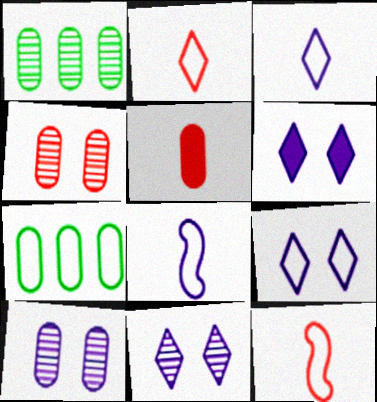[[1, 6, 12], 
[5, 7, 10], 
[6, 9, 11], 
[7, 9, 12]]